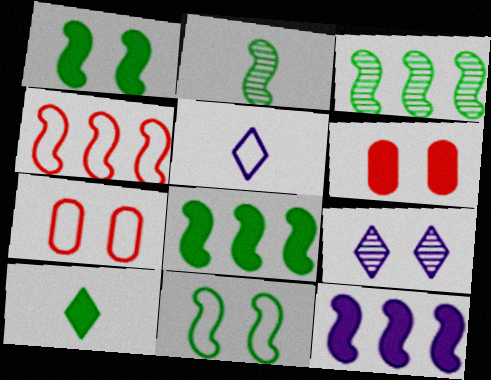[[1, 7, 9], 
[2, 8, 11], 
[3, 4, 12], 
[3, 5, 6], 
[6, 9, 11], 
[6, 10, 12]]